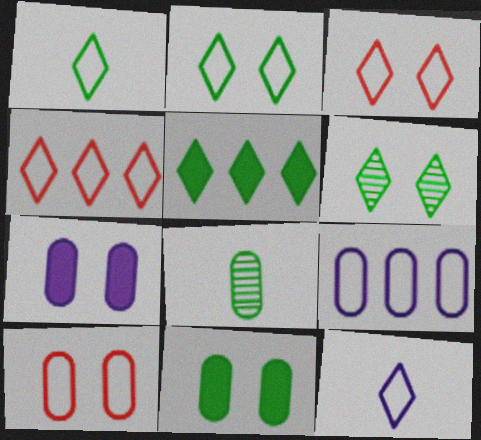[[1, 5, 6], 
[2, 4, 12]]